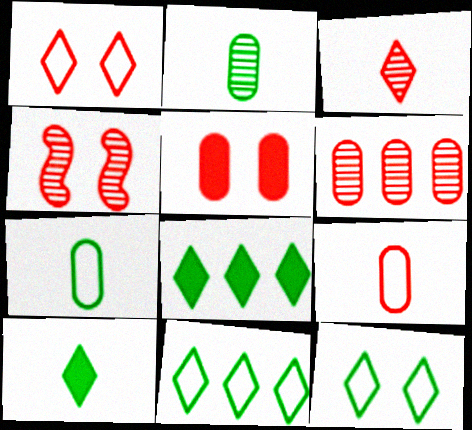[[1, 4, 5], 
[3, 4, 6], 
[5, 6, 9]]